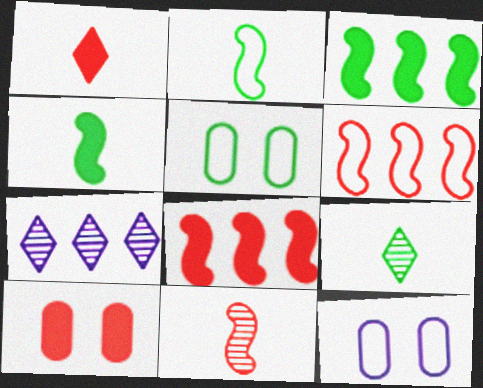[[1, 8, 10], 
[2, 7, 10], 
[3, 5, 9], 
[8, 9, 12]]